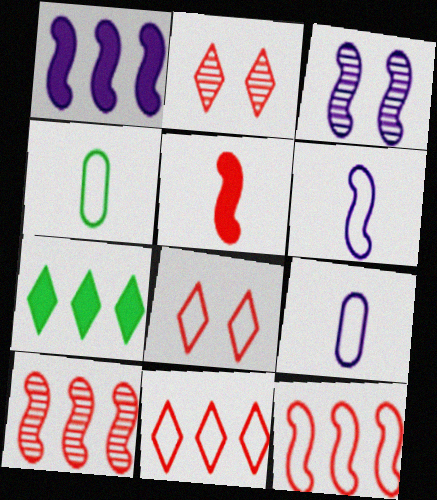[[1, 2, 4], 
[1, 3, 6]]